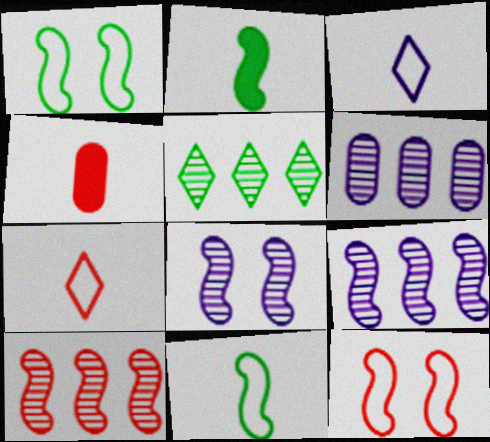[[2, 9, 12], 
[5, 6, 10]]